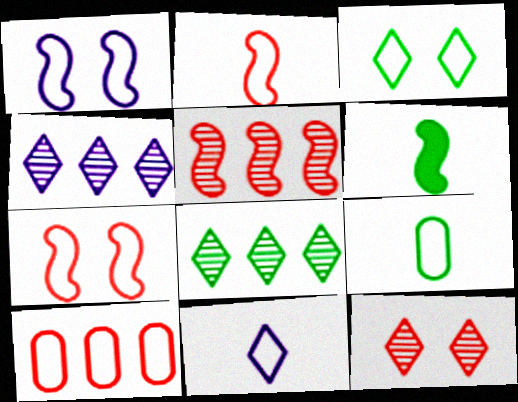[[1, 5, 6], 
[2, 9, 11]]